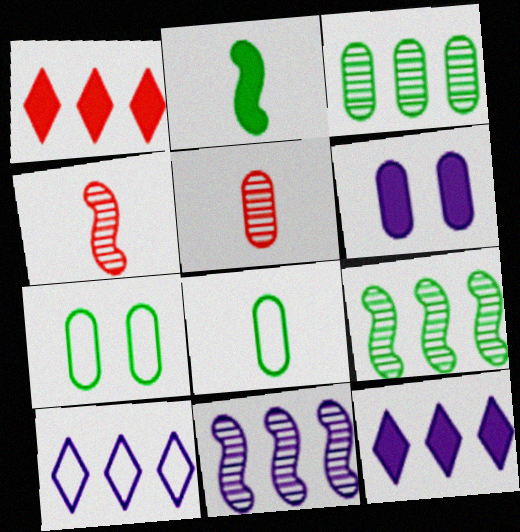[[1, 2, 6], 
[4, 7, 12]]